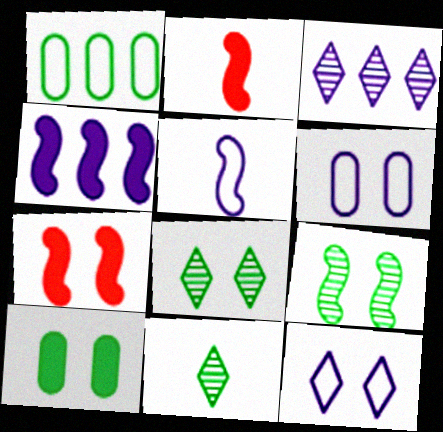[[6, 7, 8]]